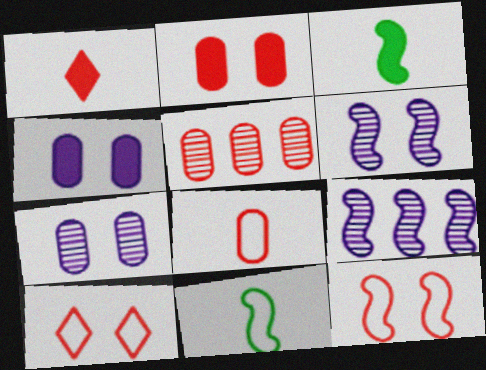[[1, 5, 12], 
[2, 5, 8], 
[3, 9, 12]]